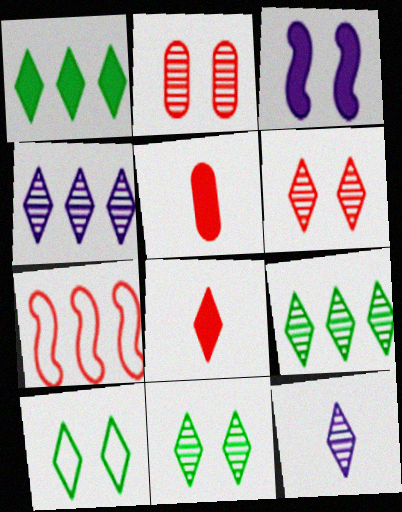[[1, 3, 5], 
[2, 3, 10], 
[2, 7, 8], 
[4, 8, 10], 
[5, 6, 7], 
[6, 9, 12]]